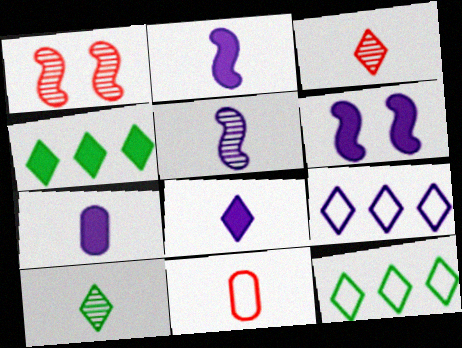[[1, 7, 12], 
[2, 7, 8], 
[2, 10, 11]]